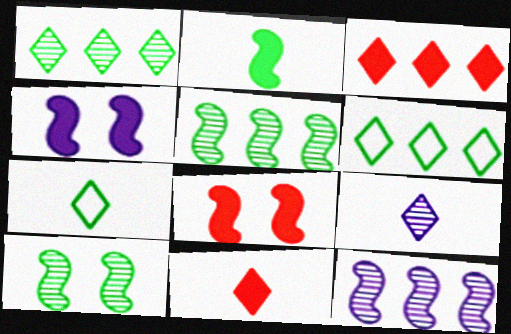[[7, 9, 11]]